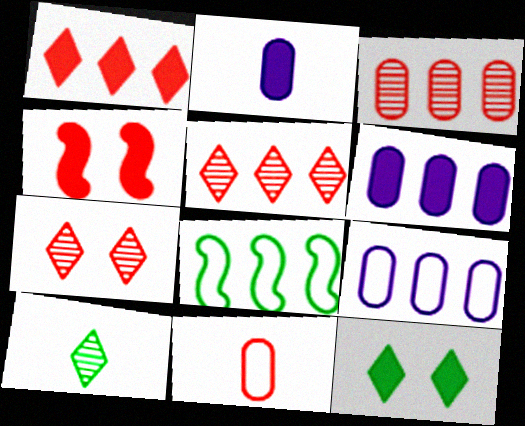[[2, 7, 8], 
[4, 5, 11], 
[4, 9, 10], 
[5, 6, 8]]